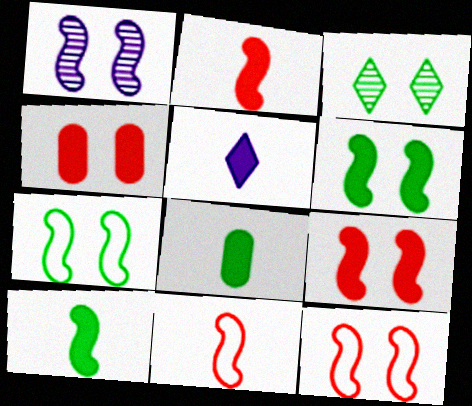[[1, 6, 12], 
[1, 7, 9], 
[2, 5, 8]]